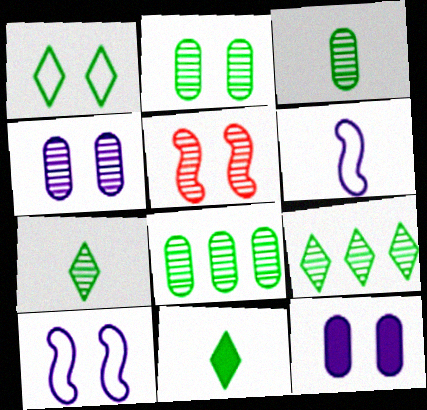[[1, 5, 12], 
[1, 9, 11], 
[2, 3, 8]]